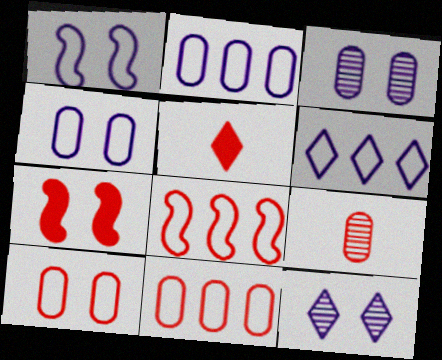[]